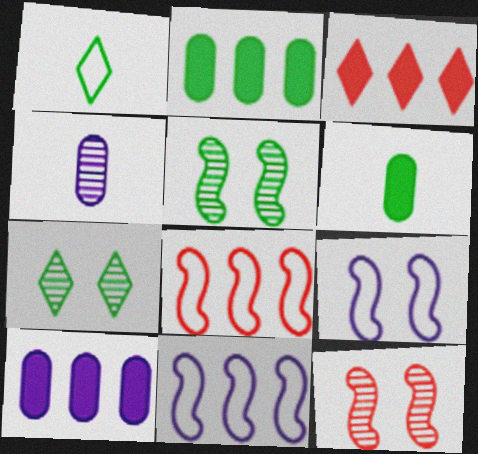[[1, 2, 5], 
[1, 10, 12]]